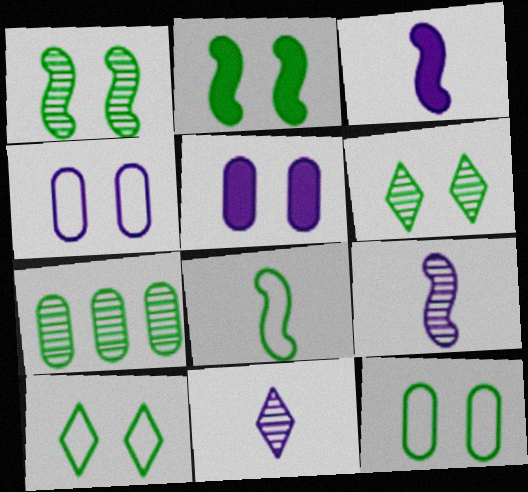[[2, 6, 12]]